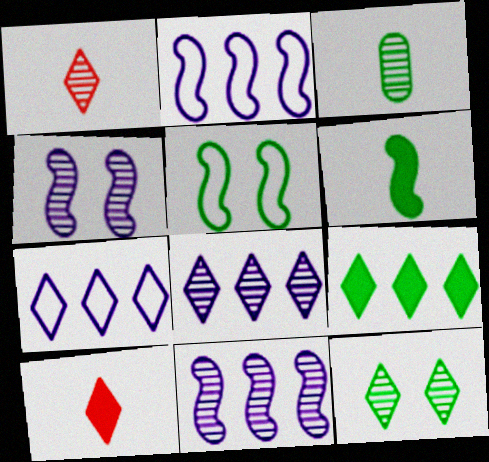[[1, 8, 12], 
[3, 5, 9], 
[7, 10, 12]]